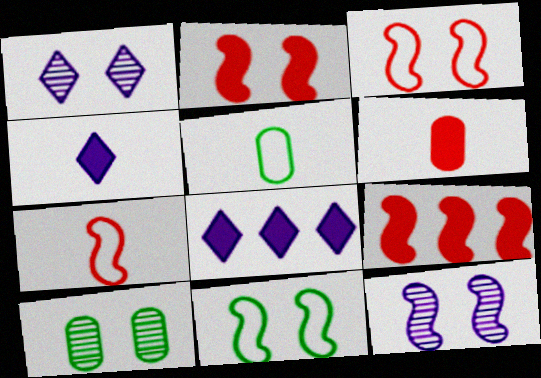[[1, 5, 9], 
[2, 11, 12], 
[7, 8, 10]]